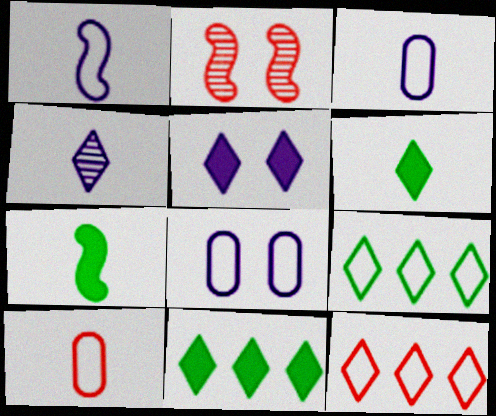[[2, 3, 11], 
[4, 7, 10]]